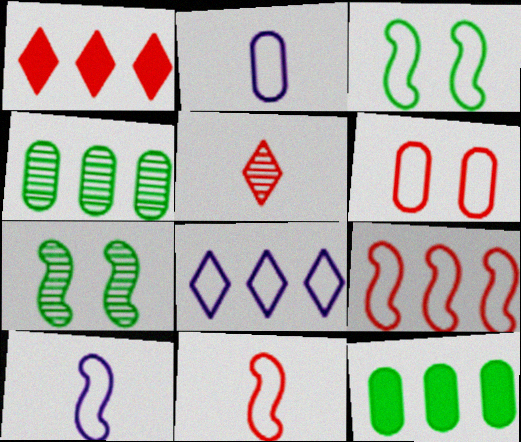[[1, 2, 7], 
[3, 9, 10]]